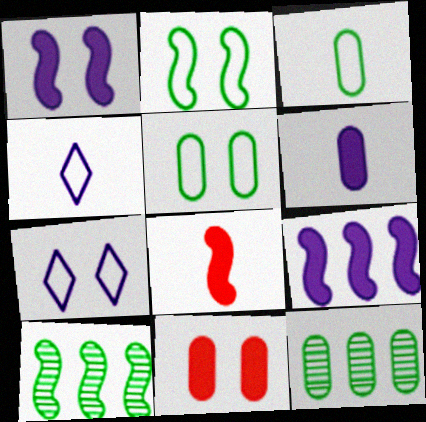[[4, 10, 11], 
[7, 8, 12]]